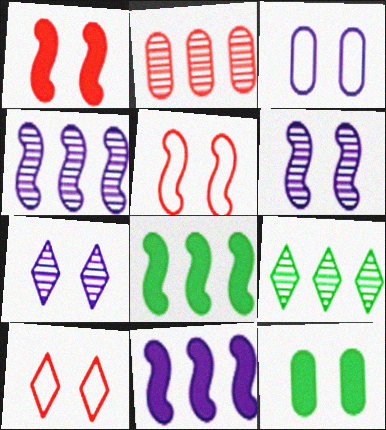[[2, 4, 9], 
[5, 7, 12], 
[6, 10, 12]]